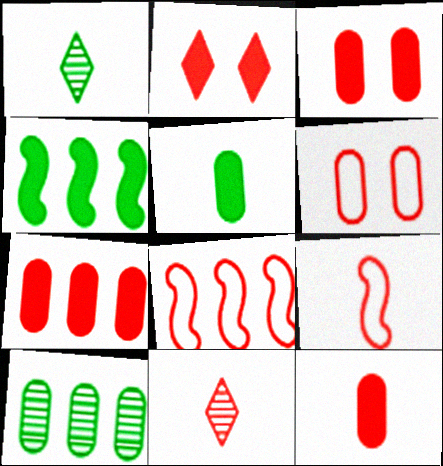[[3, 7, 12], 
[3, 8, 11], 
[9, 11, 12]]